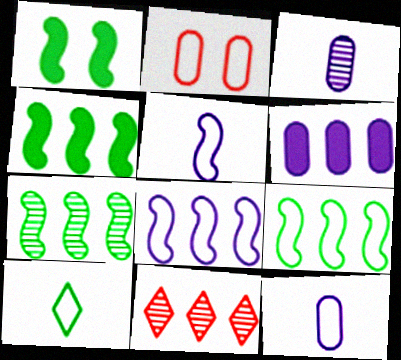[[1, 11, 12], 
[2, 8, 10], 
[4, 7, 9], 
[6, 9, 11]]